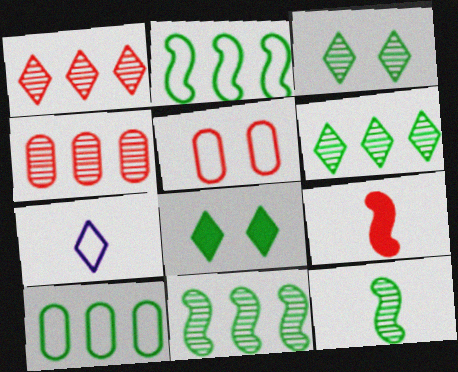[[1, 5, 9], 
[1, 7, 8], 
[2, 5, 7], 
[8, 10, 12]]